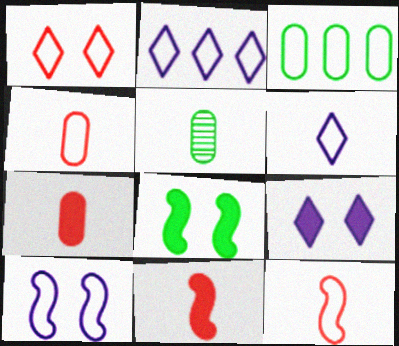[[5, 6, 11]]